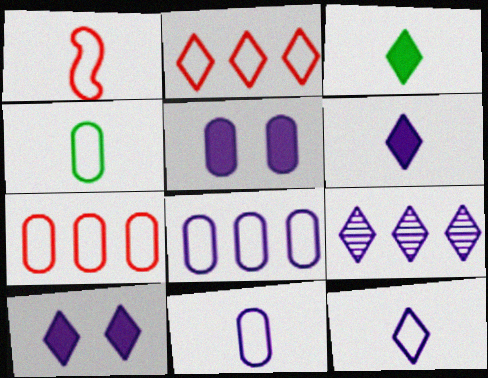[[1, 4, 12], 
[9, 10, 12]]